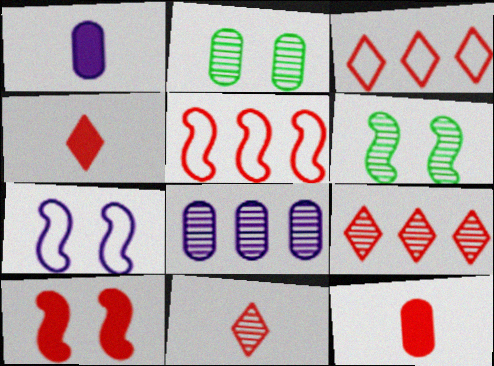[[1, 3, 6], 
[6, 7, 10], 
[6, 8, 11]]